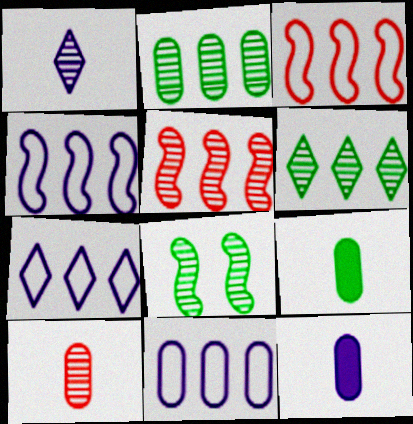[[4, 7, 11]]